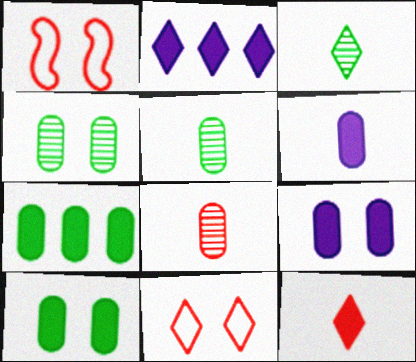[[1, 2, 5], 
[2, 3, 11]]